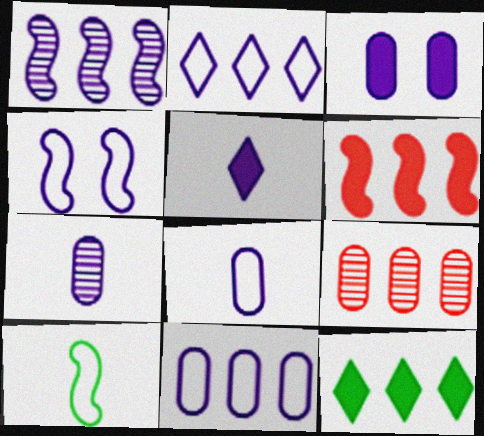[[2, 4, 8], 
[3, 7, 11]]